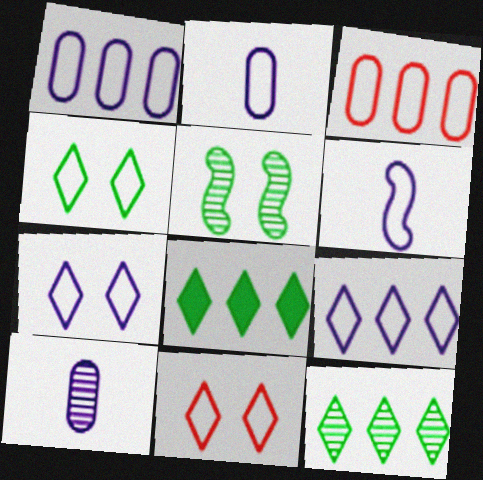[[1, 6, 7], 
[3, 4, 6], 
[4, 7, 11]]